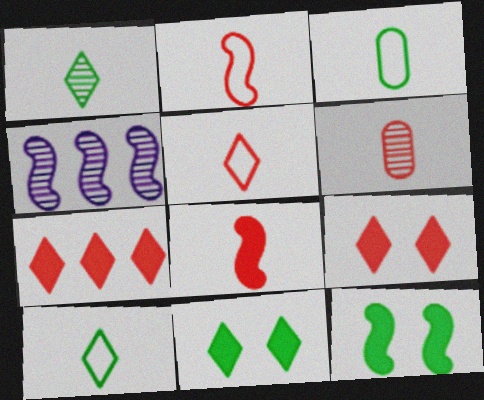[[2, 4, 12], 
[3, 4, 9], 
[5, 6, 8]]